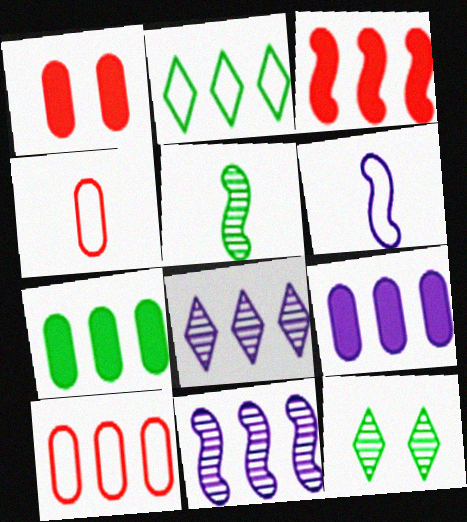[]